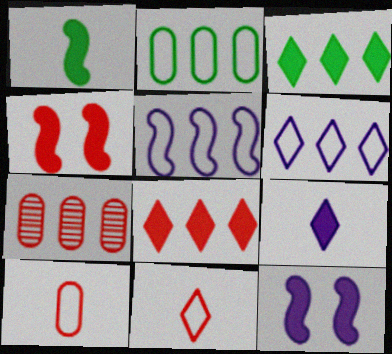[[3, 5, 7], 
[4, 7, 11]]